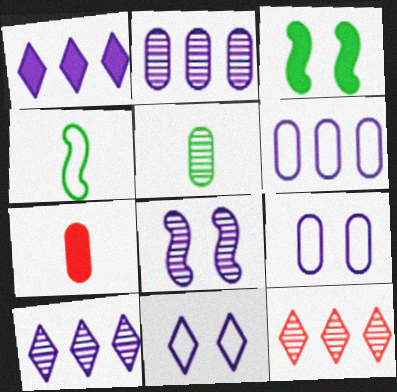[[1, 3, 7], 
[5, 8, 12]]